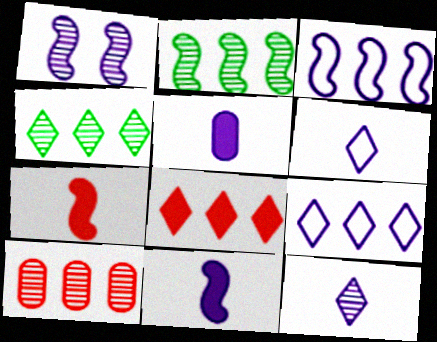[[1, 3, 11], 
[1, 5, 9], 
[4, 8, 9]]